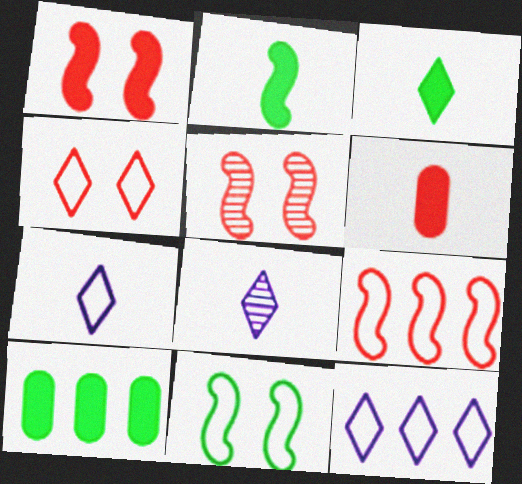[[5, 7, 10]]